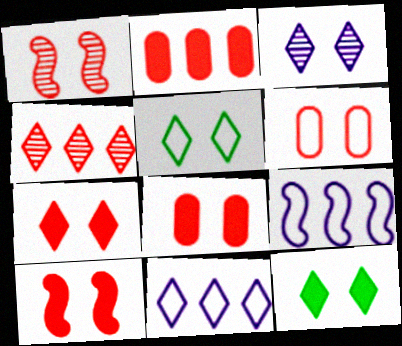[[1, 6, 7], 
[3, 5, 7], 
[7, 8, 10]]